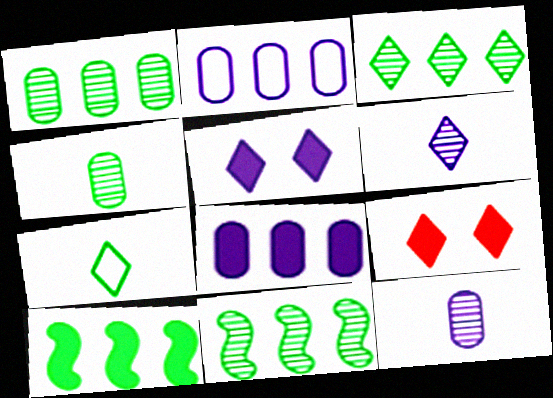[[1, 3, 11]]